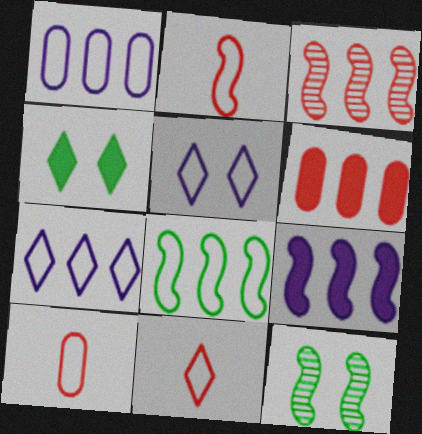[[2, 9, 12], 
[2, 10, 11], 
[3, 8, 9], 
[5, 8, 10]]